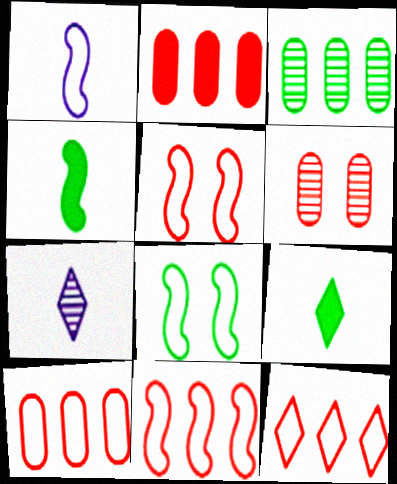[[1, 8, 11], 
[2, 7, 8], 
[3, 8, 9], 
[10, 11, 12]]